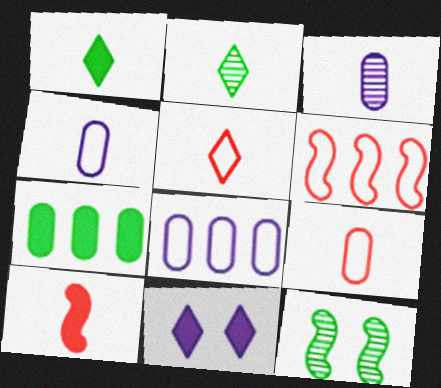[[2, 4, 10], 
[7, 10, 11]]